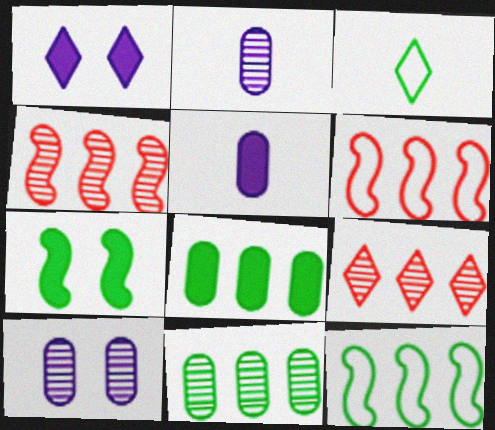[[1, 3, 9], 
[3, 7, 11]]